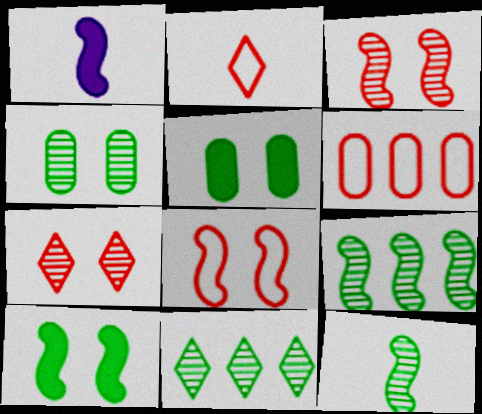[[1, 8, 9], 
[2, 6, 8], 
[4, 11, 12]]